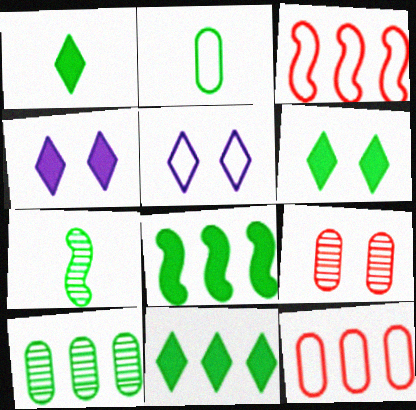[[1, 2, 7], 
[1, 6, 11], 
[2, 3, 5], 
[4, 7, 12]]